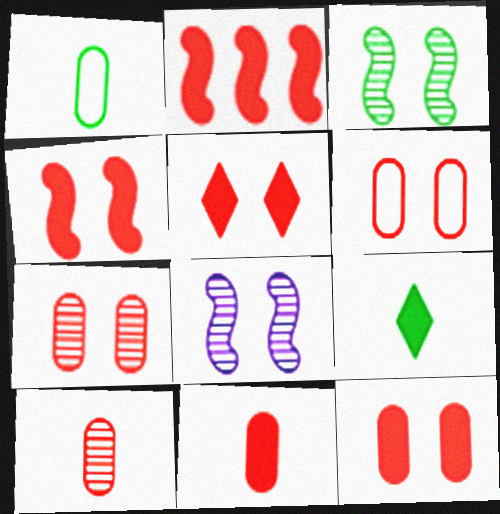[[2, 5, 11], 
[4, 5, 12], 
[6, 7, 12]]